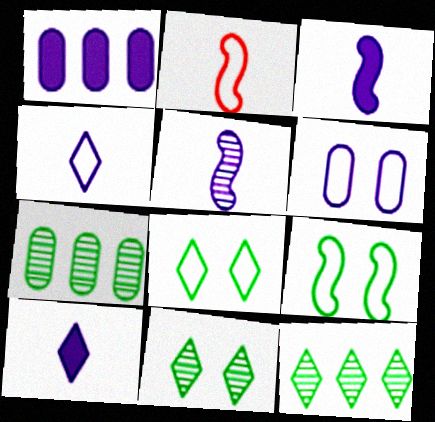[[1, 2, 11]]